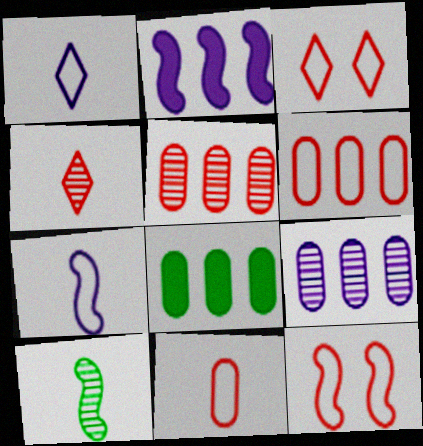[[2, 10, 12], 
[6, 8, 9]]